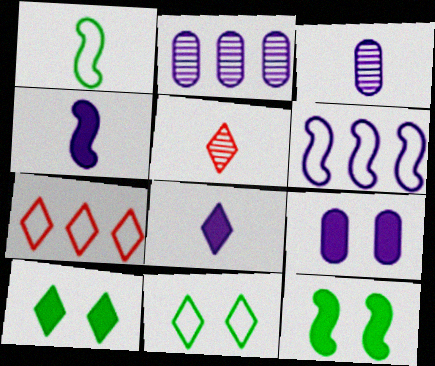[[3, 7, 12]]